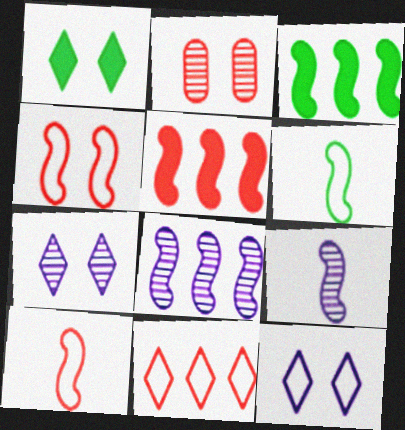[[3, 4, 9]]